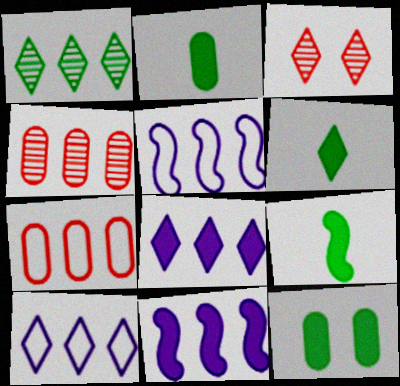[[1, 7, 11], 
[2, 3, 5], 
[2, 6, 9], 
[3, 6, 10]]